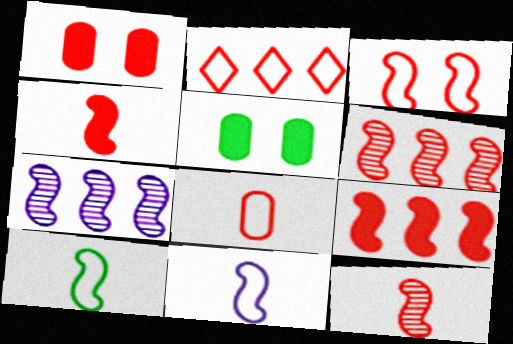[[1, 2, 12], 
[2, 3, 8], 
[3, 4, 6], 
[3, 9, 12]]